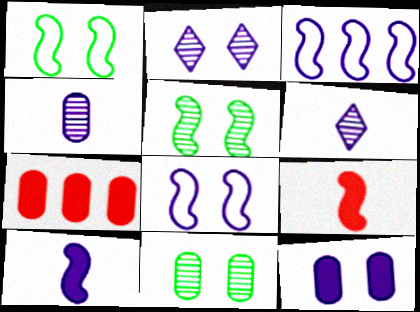[[1, 6, 7], 
[2, 8, 12], 
[3, 5, 9], 
[3, 6, 12]]